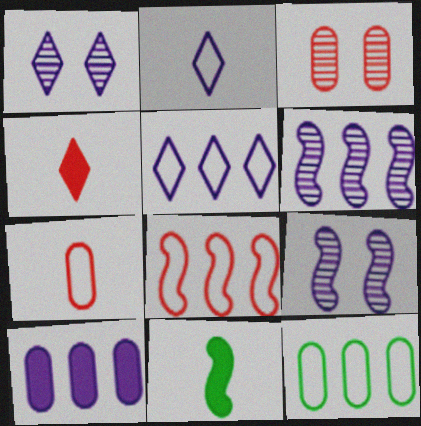[[2, 9, 10], 
[3, 4, 8], 
[3, 5, 11], 
[4, 9, 12], 
[5, 6, 10], 
[5, 8, 12], 
[8, 9, 11]]